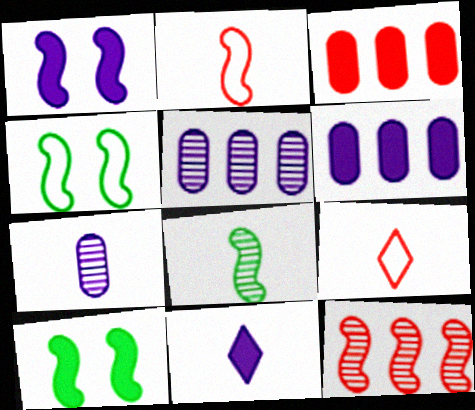[[1, 6, 11], 
[3, 10, 11], 
[5, 9, 10]]